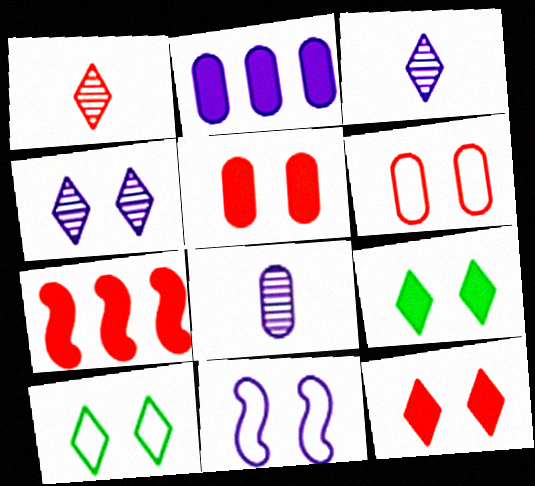[[1, 6, 7], 
[2, 3, 11], 
[4, 10, 12], 
[6, 10, 11], 
[7, 8, 10]]